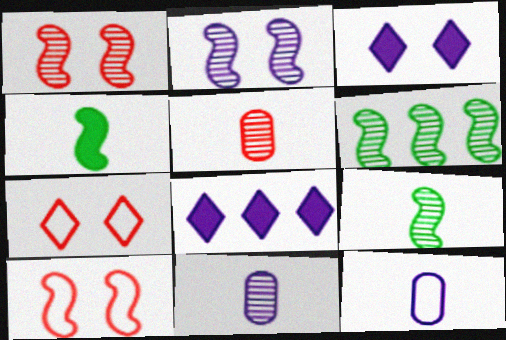[[2, 8, 12]]